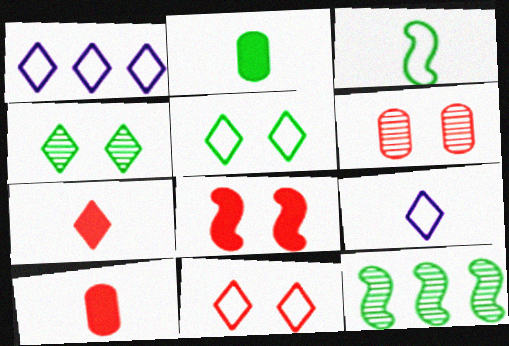[[1, 4, 7], 
[2, 5, 12], 
[6, 8, 11]]